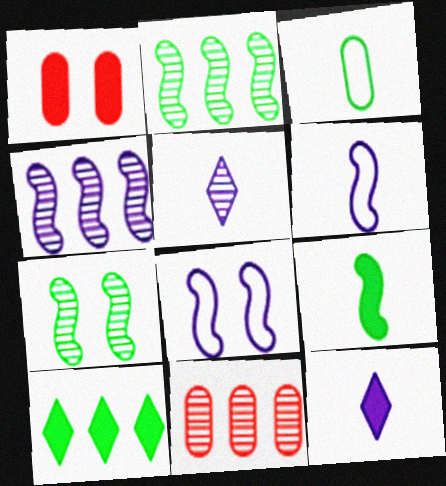[[3, 7, 10], 
[5, 7, 11]]